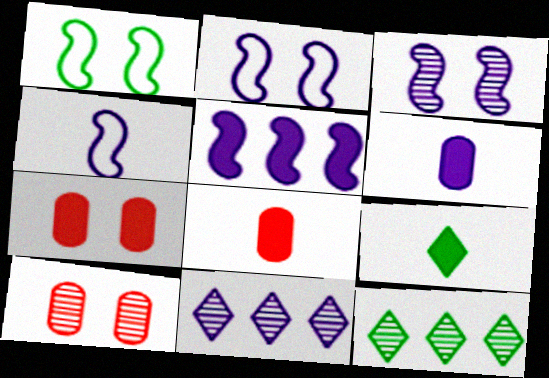[[1, 8, 11], 
[2, 6, 11], 
[2, 8, 12], 
[3, 4, 5], 
[4, 7, 12], 
[5, 7, 9]]